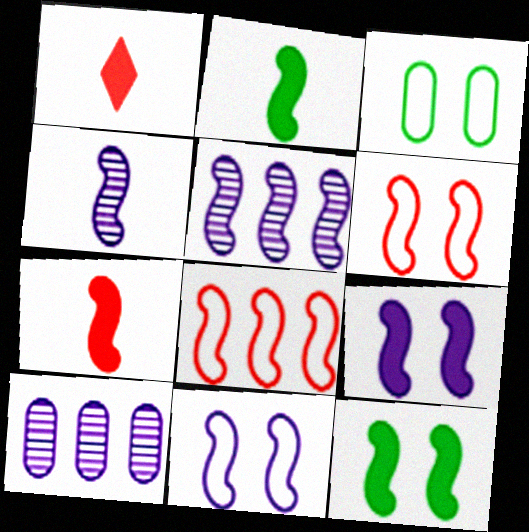[[1, 3, 5], 
[2, 5, 6], 
[4, 8, 12]]